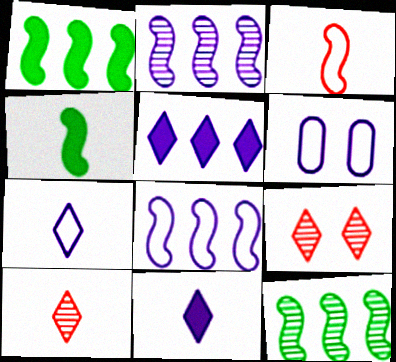[[1, 6, 10], 
[2, 6, 11], 
[6, 7, 8]]